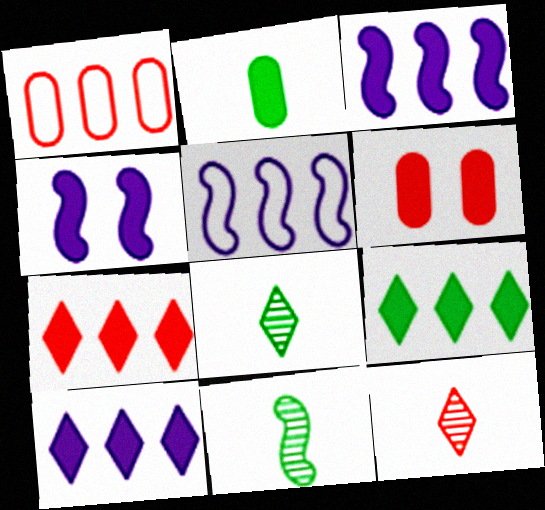[[1, 4, 8], 
[2, 4, 7], 
[5, 6, 8], 
[7, 9, 10]]